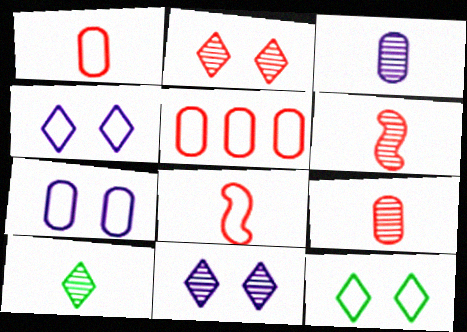[[3, 6, 10]]